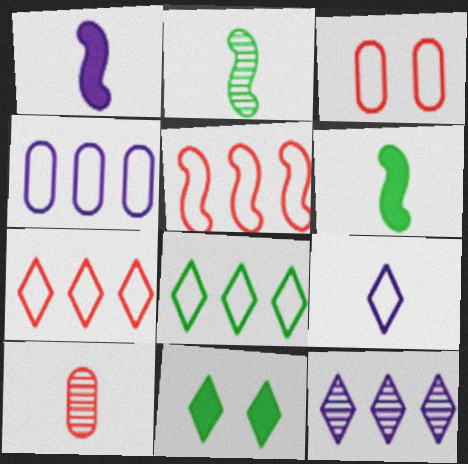[[3, 6, 12], 
[4, 5, 8], 
[6, 9, 10]]